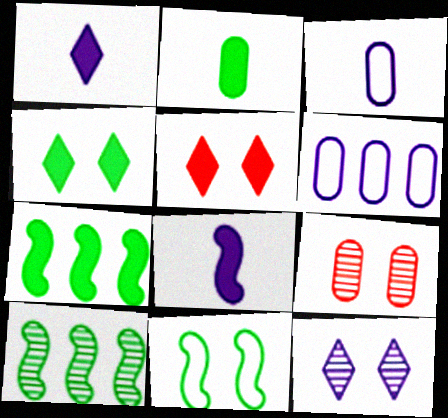[[2, 4, 7], 
[2, 6, 9], 
[3, 5, 10], 
[6, 8, 12]]